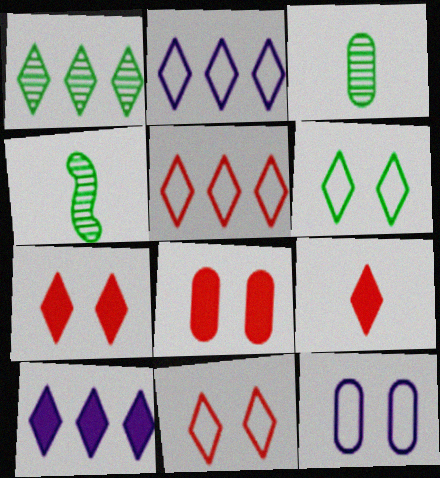[[1, 5, 10], 
[2, 4, 8]]